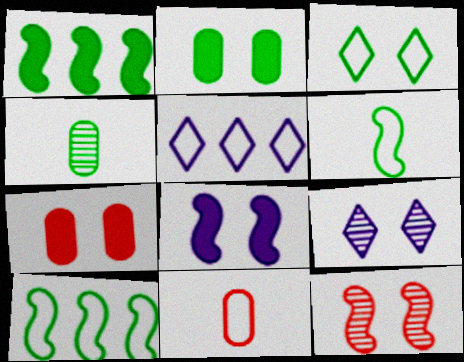[[1, 3, 4], 
[1, 9, 11]]